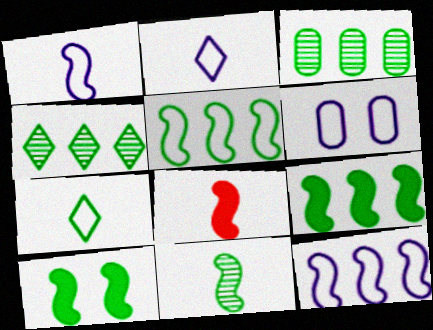[[1, 8, 11], 
[2, 6, 12], 
[3, 7, 10], 
[4, 6, 8], 
[5, 10, 11]]